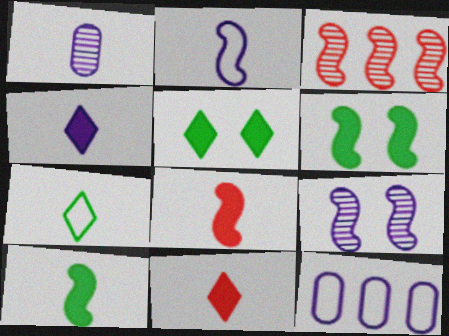[[1, 2, 4], 
[1, 7, 8], 
[2, 3, 6], 
[4, 9, 12]]